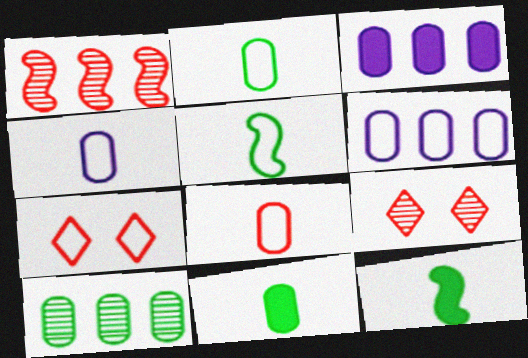[[2, 4, 8], 
[3, 5, 9], 
[5, 6, 7], 
[6, 9, 12]]